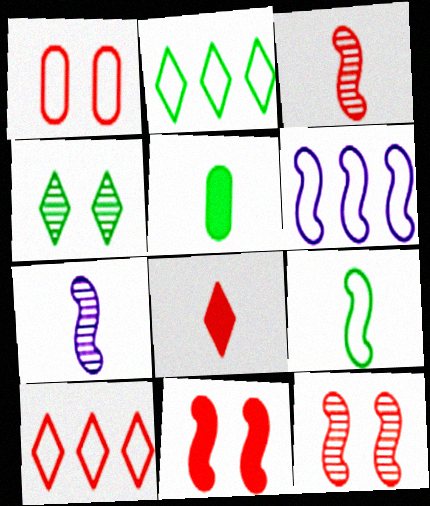[]